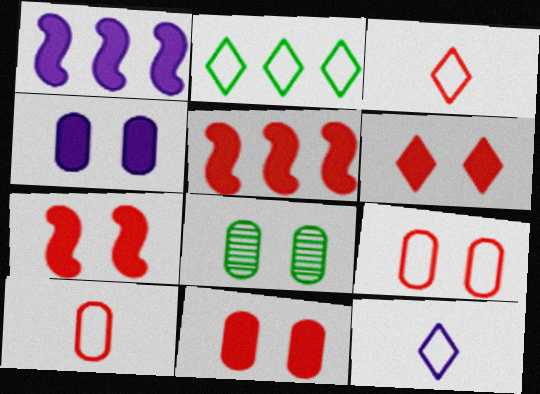[[1, 3, 8], 
[4, 8, 9], 
[5, 8, 12], 
[6, 7, 11]]